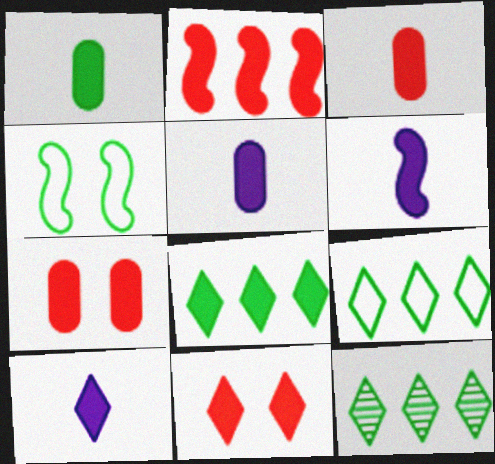[[1, 3, 5], 
[1, 4, 12], 
[2, 3, 11], 
[5, 6, 10], 
[6, 7, 8], 
[8, 9, 12], 
[8, 10, 11]]